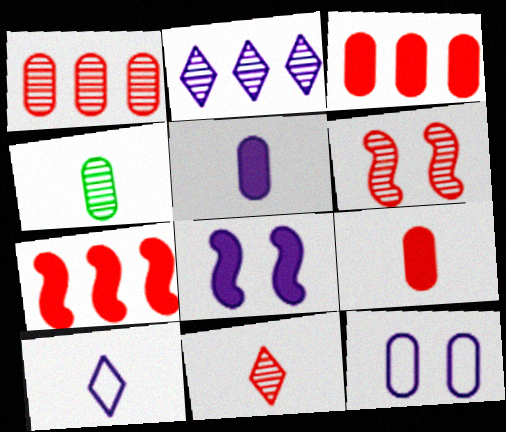[[1, 6, 11], 
[2, 4, 6], 
[3, 4, 12]]